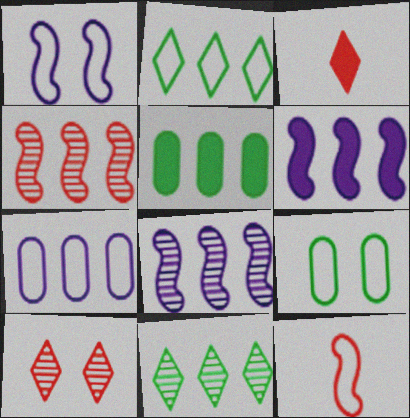[[3, 8, 9]]